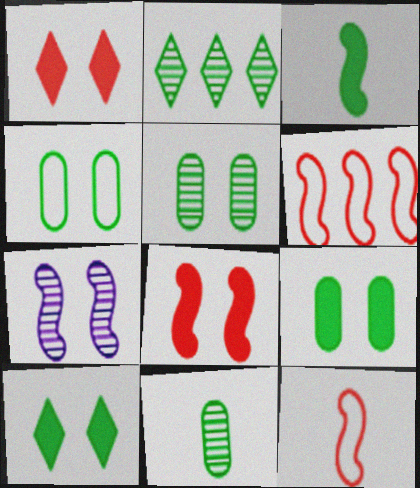[[1, 4, 7], 
[2, 3, 4], 
[3, 6, 7], 
[4, 5, 9]]